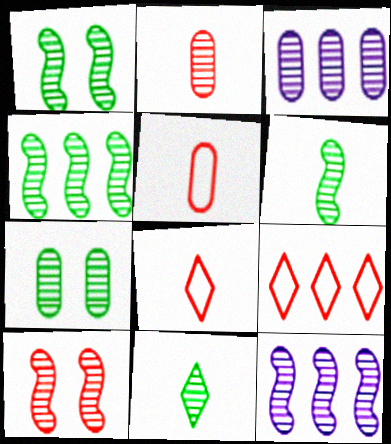[[1, 4, 6], 
[2, 3, 7], 
[3, 10, 11], 
[4, 7, 11], 
[6, 10, 12]]